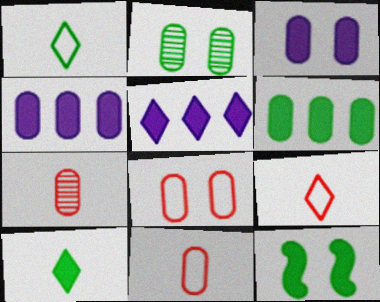[[2, 3, 8], 
[2, 4, 11], 
[6, 10, 12]]